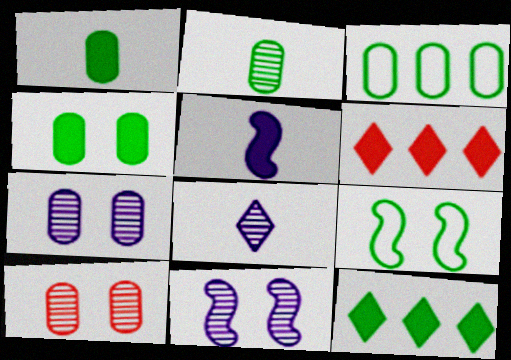[[2, 3, 4], 
[2, 9, 12], 
[4, 5, 6]]